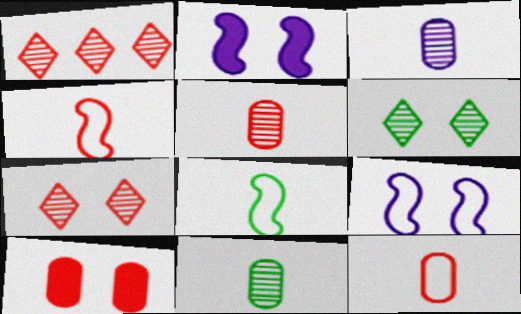[[1, 4, 10], 
[3, 5, 11], 
[6, 9, 10]]